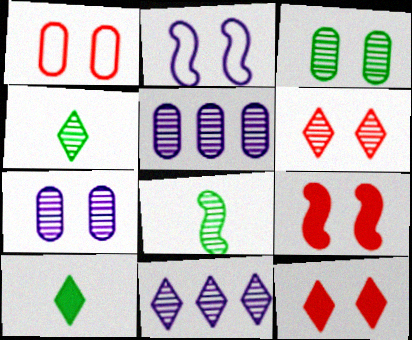[[1, 6, 9], 
[2, 3, 12], 
[4, 6, 11], 
[5, 6, 8]]